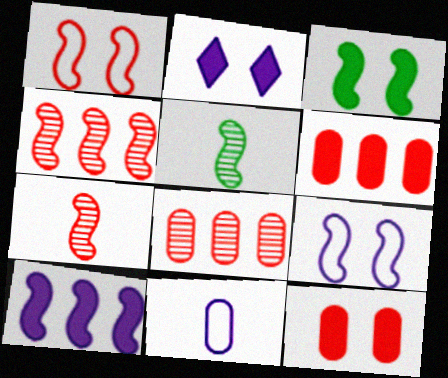[[1, 5, 10], 
[2, 3, 12]]